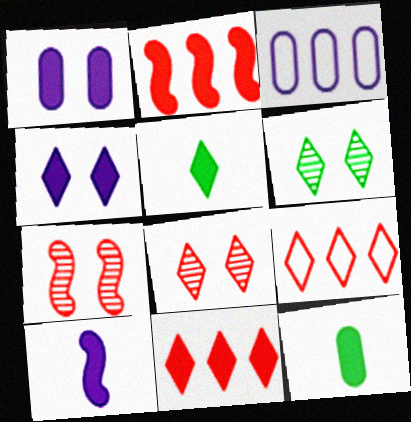[[1, 2, 5], 
[2, 4, 12], 
[3, 5, 7], 
[4, 5, 11]]